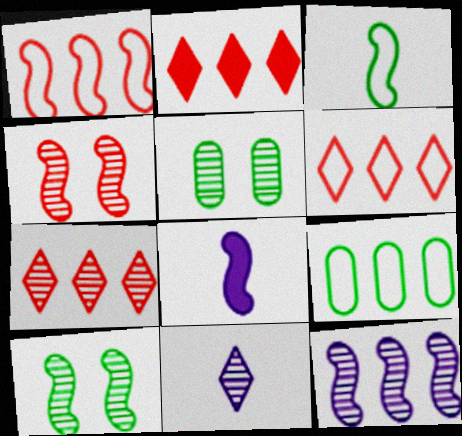[[1, 8, 10], 
[2, 6, 7], 
[2, 9, 12], 
[5, 6, 8]]